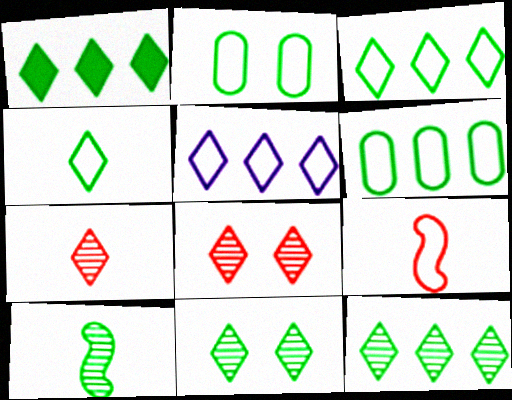[[1, 2, 10], 
[1, 3, 12], 
[1, 4, 11], 
[2, 5, 9]]